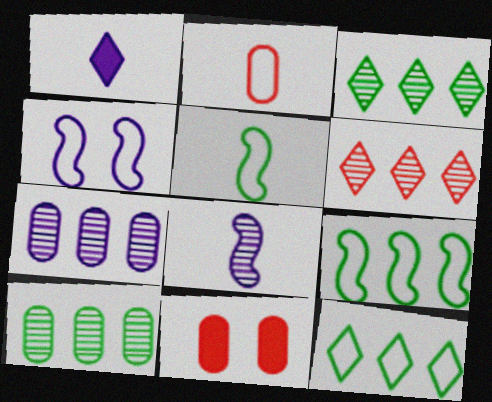[[1, 4, 7], 
[2, 4, 12], 
[8, 11, 12]]